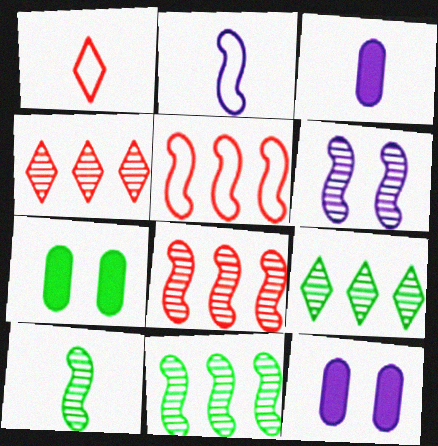[[1, 3, 10], 
[1, 11, 12], 
[2, 4, 7], 
[6, 8, 10]]